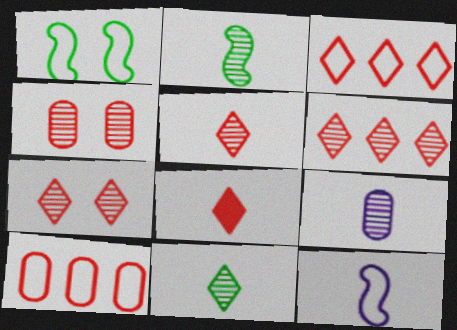[[2, 5, 9], 
[3, 7, 8], 
[5, 6, 7]]